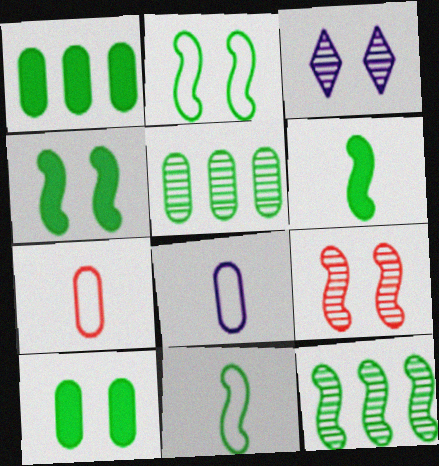[[2, 6, 12], 
[4, 11, 12]]